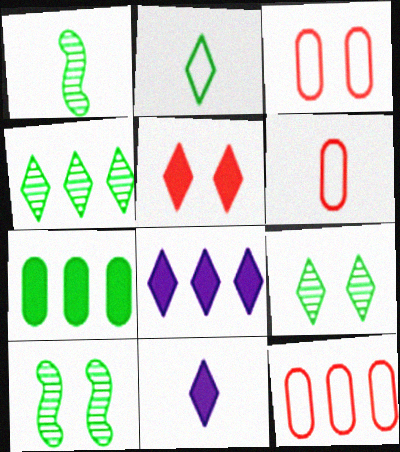[[1, 3, 8], 
[1, 6, 11], 
[2, 7, 10], 
[3, 6, 12], 
[6, 8, 10], 
[10, 11, 12]]